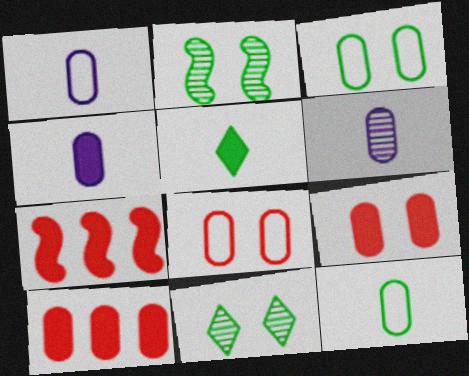[[1, 4, 6], 
[1, 7, 11], 
[3, 6, 10]]